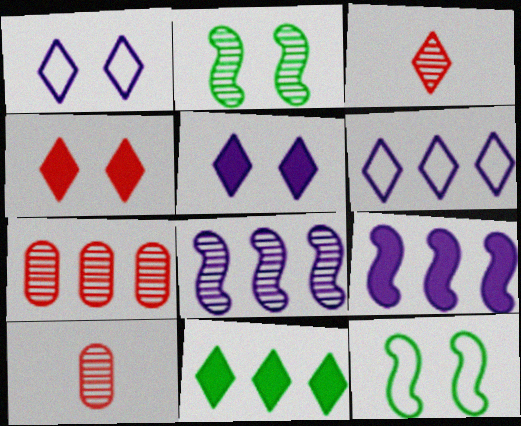[[1, 3, 11]]